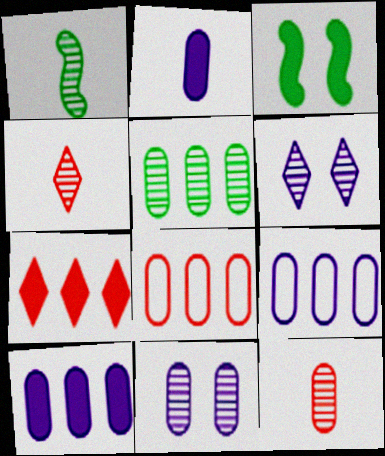[[2, 3, 7], 
[2, 9, 11], 
[3, 4, 9], 
[5, 8, 10], 
[5, 11, 12]]